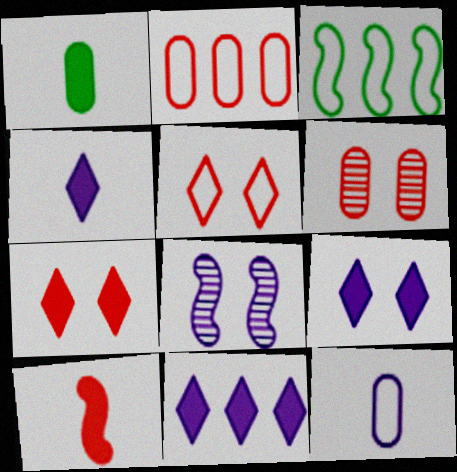[[1, 4, 10], 
[3, 4, 6], 
[3, 5, 12], 
[3, 8, 10], 
[4, 9, 11], 
[8, 11, 12]]